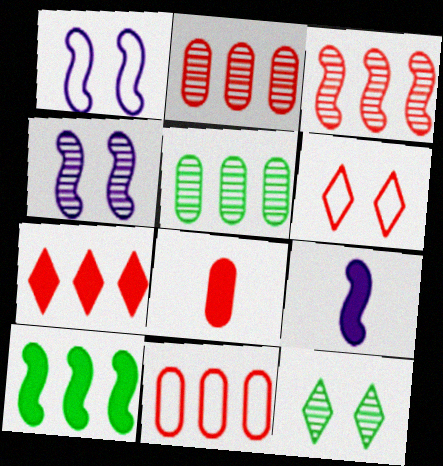[[3, 6, 8], 
[3, 7, 11], 
[5, 6, 9], 
[9, 11, 12]]